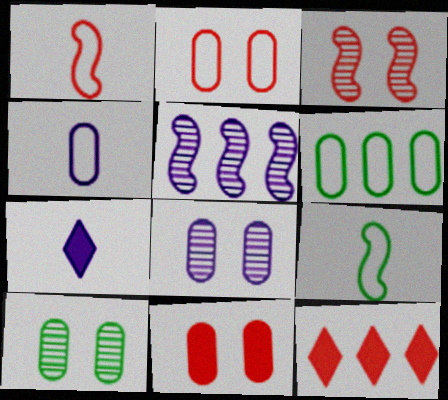[[2, 4, 6], 
[3, 6, 7], 
[5, 6, 12], 
[8, 9, 12]]